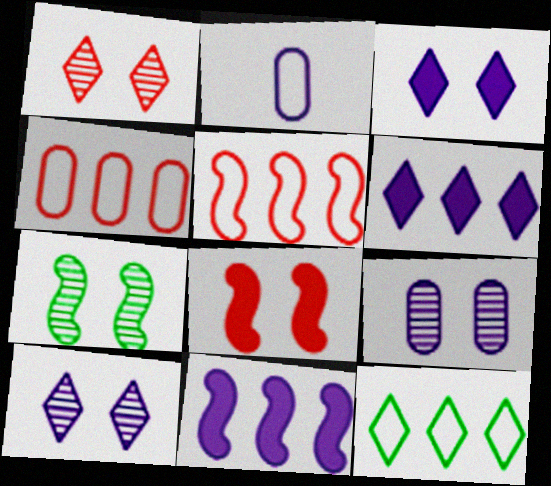[[1, 7, 9], 
[2, 10, 11]]